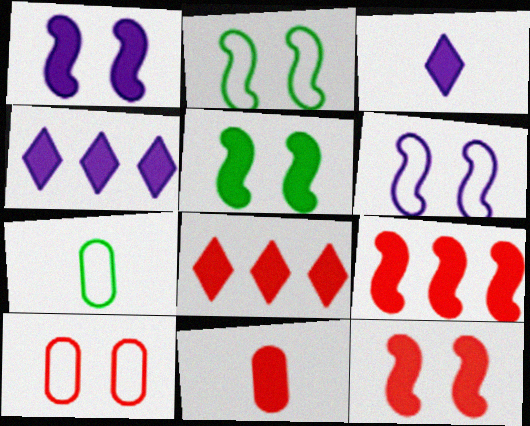[[1, 5, 12], 
[4, 5, 11], 
[8, 11, 12]]